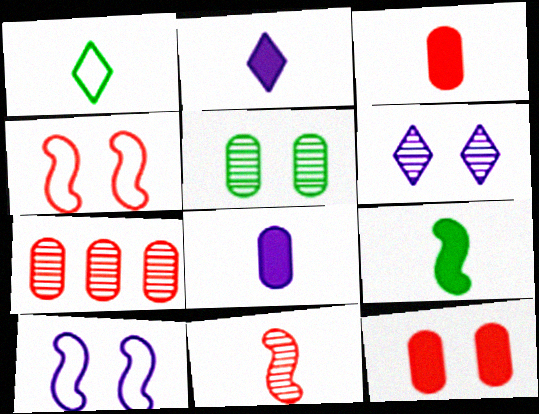[[1, 8, 11], 
[2, 3, 9]]